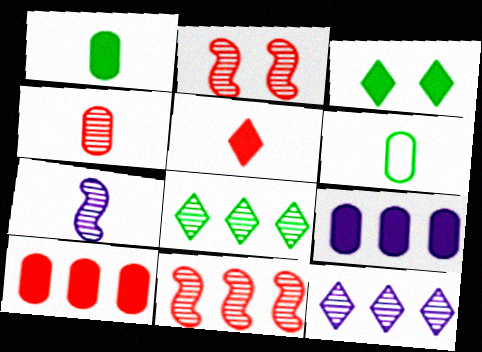[[5, 6, 7]]